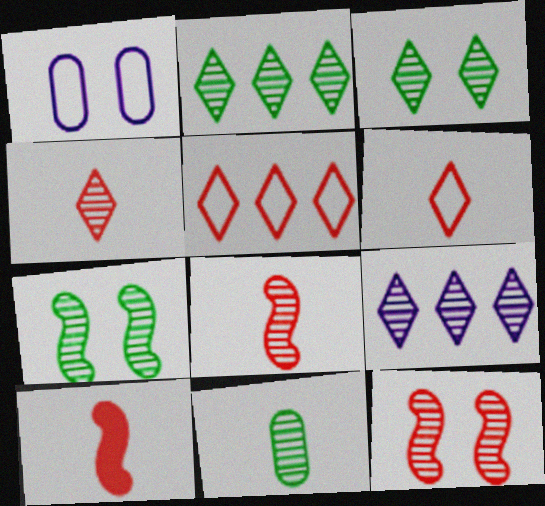[[1, 2, 10], 
[2, 7, 11], 
[3, 4, 9], 
[9, 11, 12]]